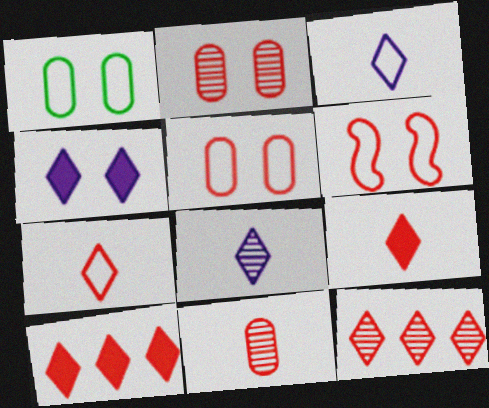[[6, 10, 11]]